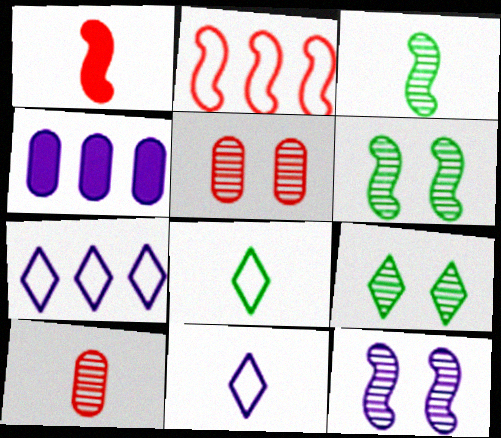[[4, 11, 12], 
[5, 9, 12]]